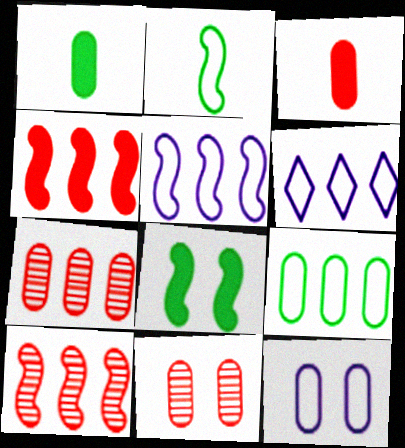[[1, 7, 12]]